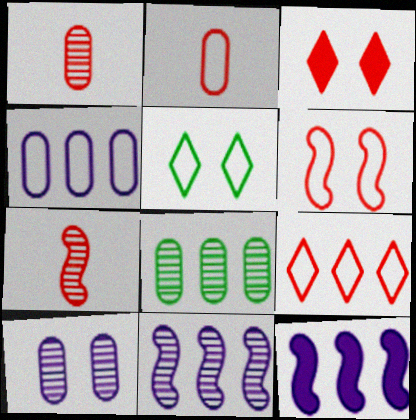[[1, 5, 12], 
[1, 8, 10], 
[2, 6, 9], 
[8, 9, 12]]